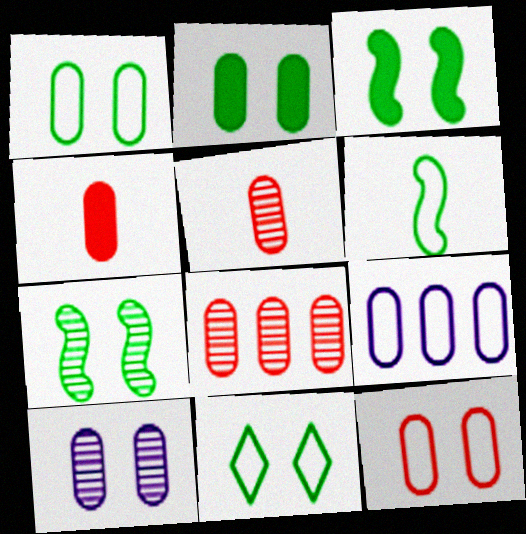[[2, 5, 9], 
[2, 7, 11], 
[2, 10, 12], 
[4, 8, 12]]